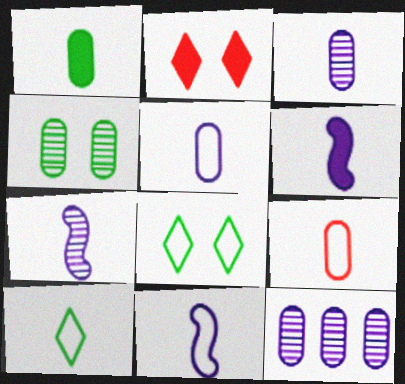[[1, 3, 9], 
[6, 7, 11], 
[9, 10, 11]]